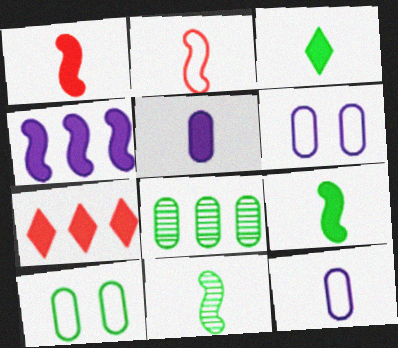[[1, 3, 5], 
[6, 7, 11]]